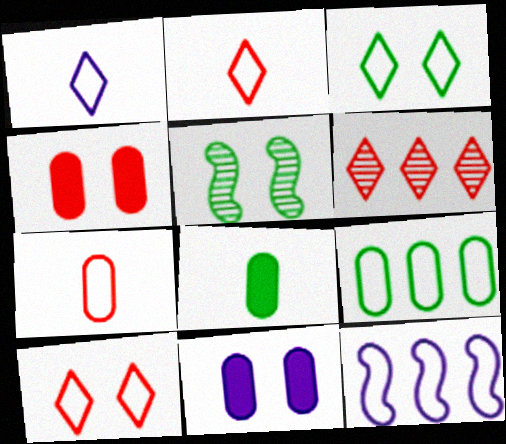[[3, 7, 12], 
[5, 10, 11]]